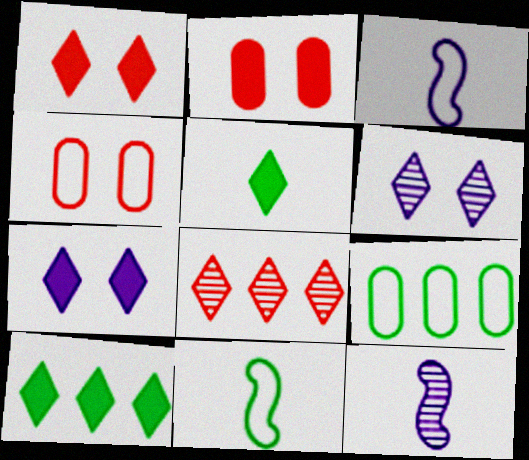[[1, 9, 12], 
[4, 10, 12]]